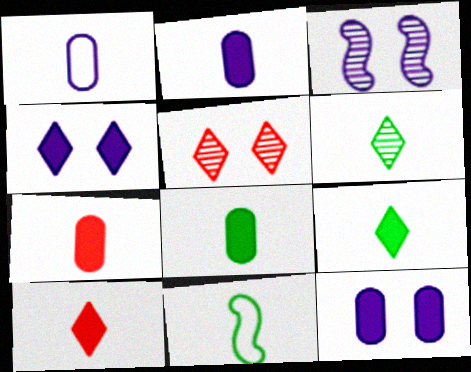[[2, 7, 8], 
[6, 8, 11]]